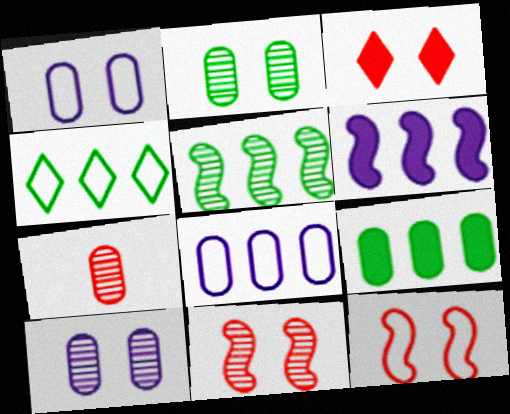[[1, 7, 9], 
[4, 5, 9]]